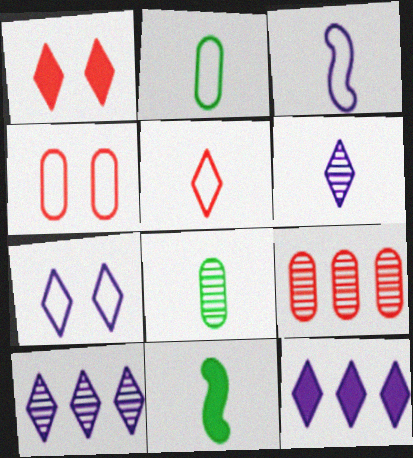[[2, 3, 5], 
[4, 10, 11], 
[6, 7, 12], 
[7, 9, 11]]